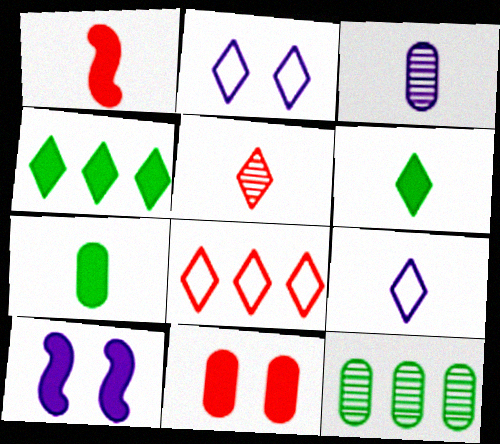[[1, 2, 12], 
[2, 4, 5], 
[5, 6, 9]]